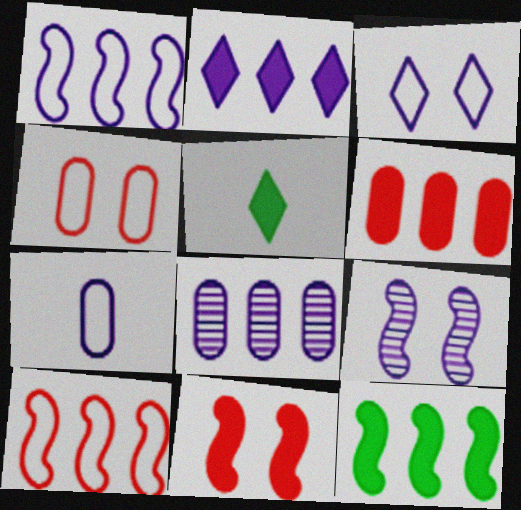[[1, 2, 8], 
[1, 3, 7], 
[2, 6, 12], 
[2, 7, 9]]